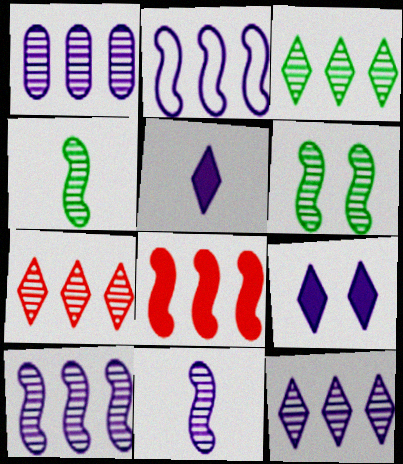[[1, 10, 12], 
[3, 7, 12]]